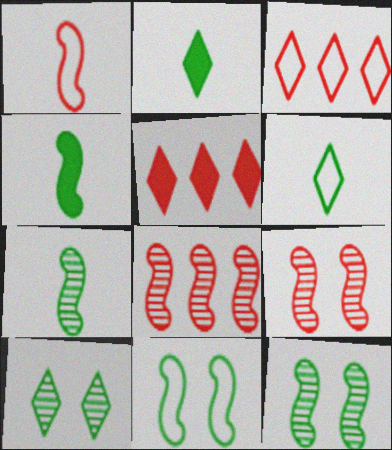[]